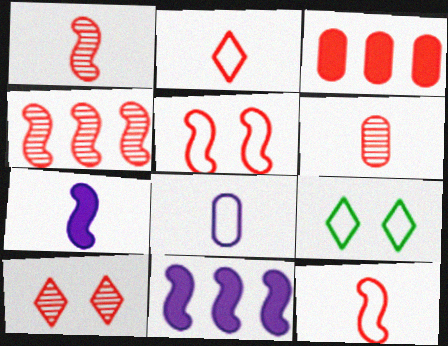[[3, 10, 12], 
[4, 6, 10], 
[6, 9, 11]]